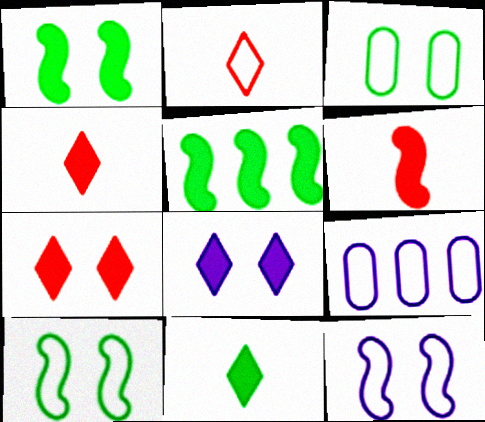[[2, 9, 10]]